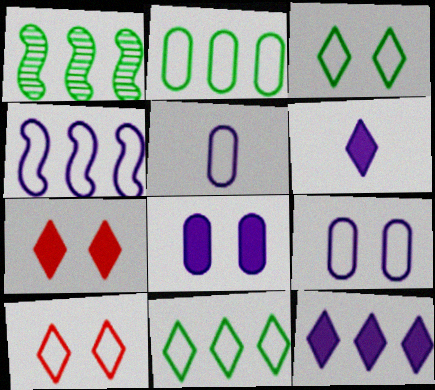[[1, 5, 7]]